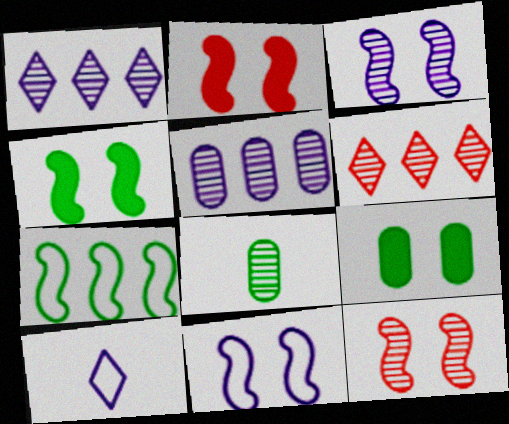[[1, 8, 12], 
[3, 6, 8], 
[4, 11, 12]]